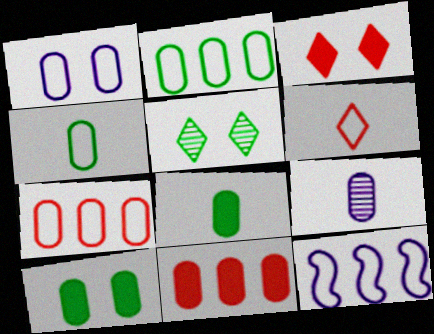[[1, 4, 7], 
[7, 9, 10]]